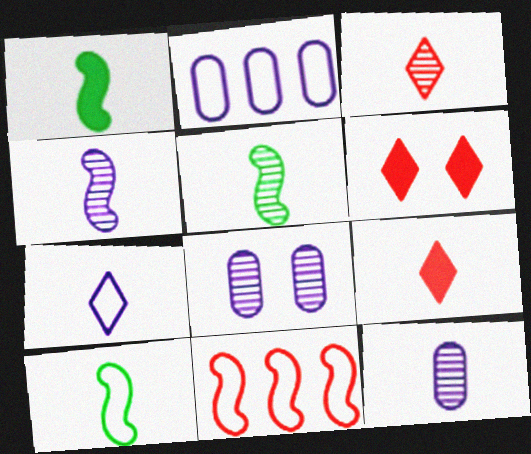[[1, 5, 10], 
[2, 5, 6], 
[3, 5, 12], 
[9, 10, 12]]